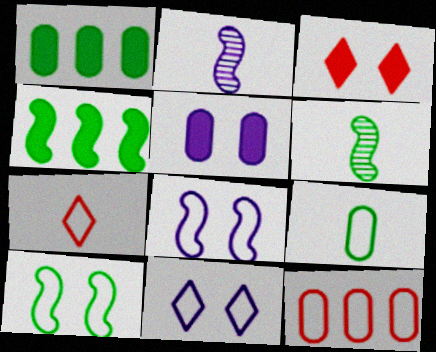[[4, 6, 10]]